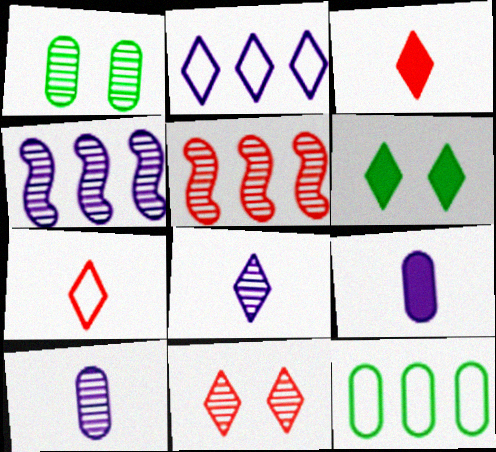[[1, 5, 8]]